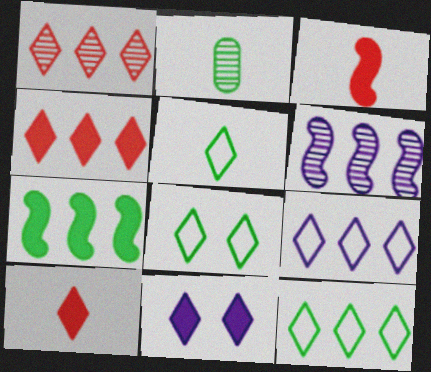[[1, 5, 11], 
[2, 7, 8], 
[5, 8, 12]]